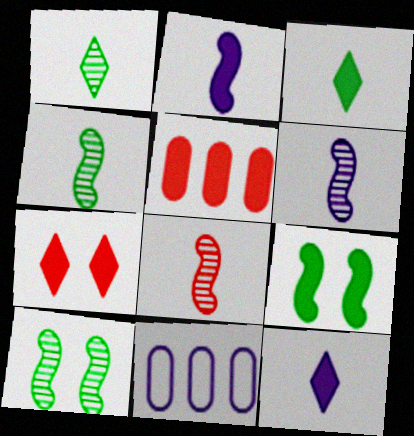[[4, 6, 8], 
[4, 7, 11], 
[5, 9, 12]]